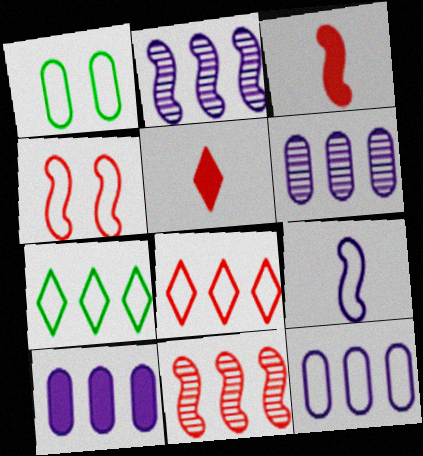[[1, 2, 5], 
[1, 8, 9], 
[3, 4, 11], 
[6, 10, 12], 
[7, 10, 11]]